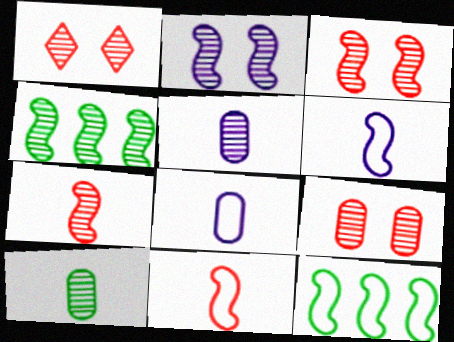[[1, 3, 9], 
[1, 4, 5], 
[2, 4, 7]]